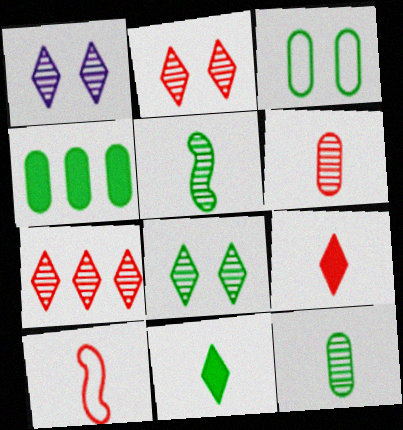[[1, 2, 8], 
[1, 4, 10], 
[3, 4, 12], 
[6, 9, 10]]